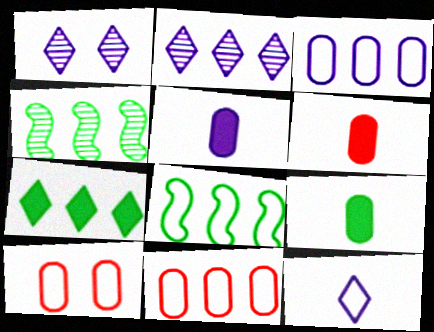[[1, 6, 8], 
[5, 6, 9], 
[8, 10, 12]]